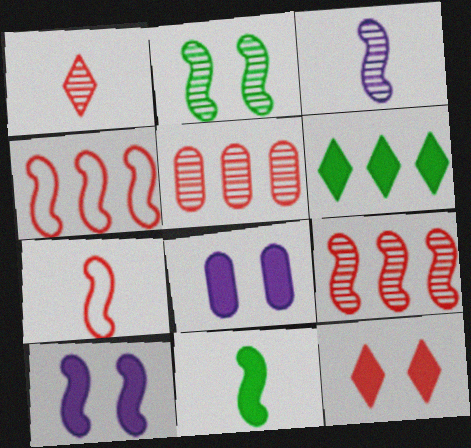[[2, 3, 9], 
[3, 7, 11], 
[5, 7, 12]]